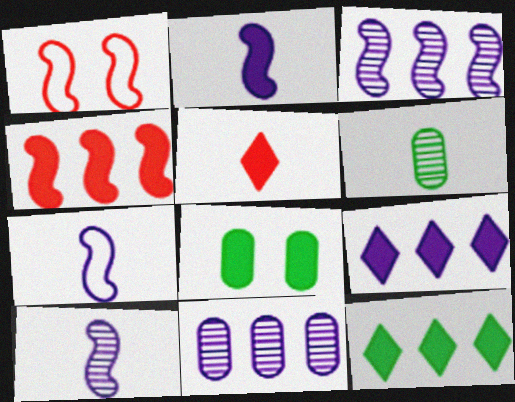[[1, 6, 9], 
[2, 7, 10], 
[5, 6, 7]]